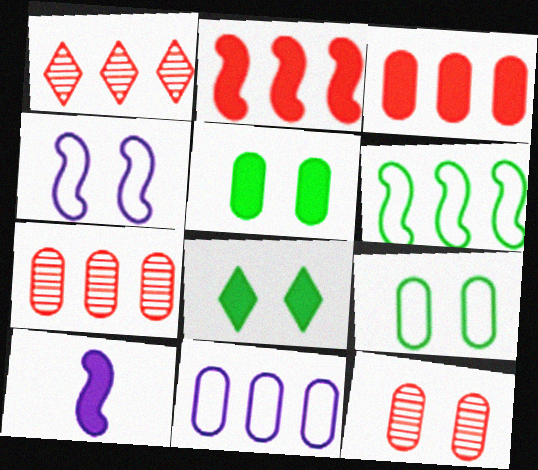[[1, 9, 10], 
[3, 8, 10], 
[4, 8, 12]]